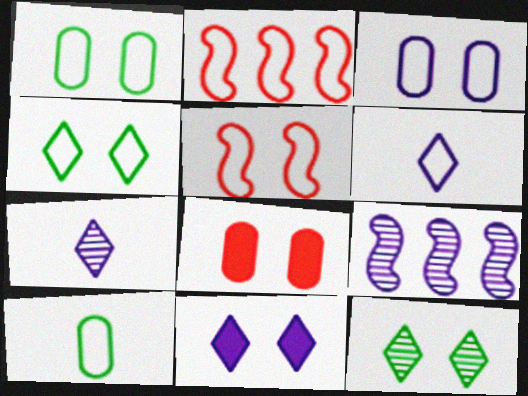[[1, 2, 6], 
[3, 4, 5]]